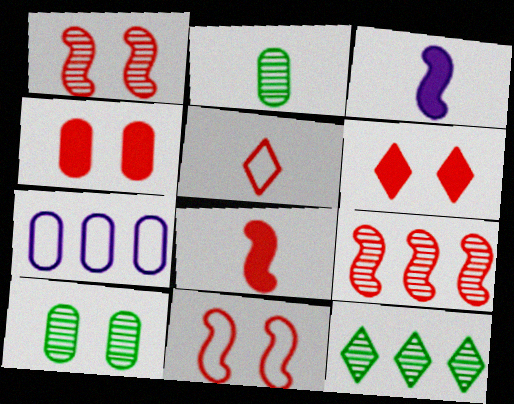[[2, 3, 5], 
[2, 4, 7], 
[4, 5, 9], 
[8, 9, 11]]